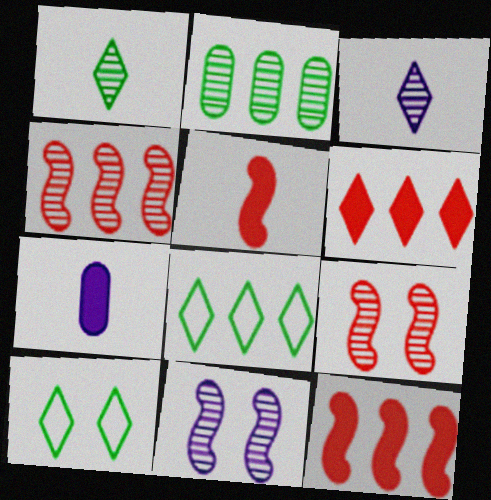[[2, 3, 9], 
[3, 6, 10], 
[4, 7, 10], 
[7, 8, 9]]